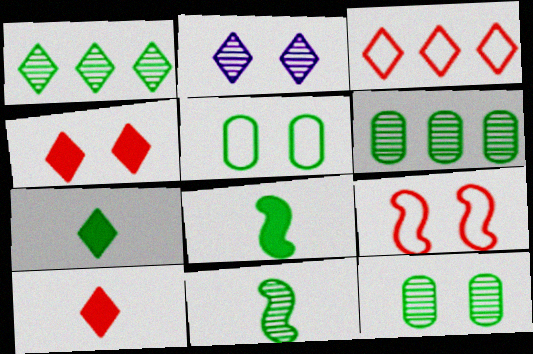[[1, 5, 8], 
[1, 11, 12], 
[2, 3, 7]]